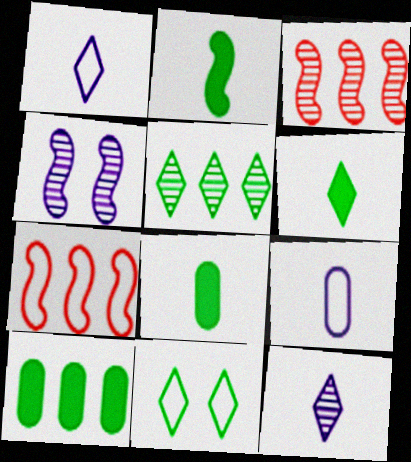[[2, 4, 7], 
[2, 6, 8], 
[5, 6, 11], 
[7, 9, 11]]